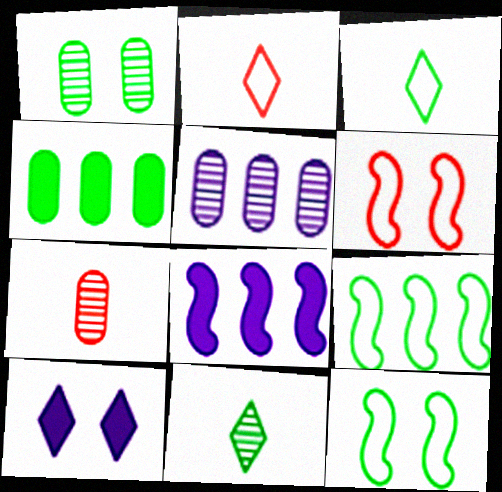[[1, 2, 8], 
[1, 5, 7], 
[1, 6, 10], 
[4, 11, 12], 
[7, 9, 10]]